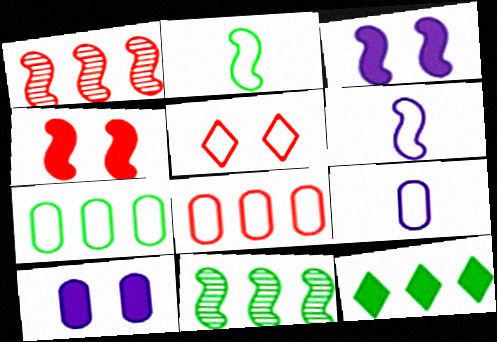[[1, 2, 3], 
[4, 6, 11], 
[5, 6, 7], 
[7, 11, 12]]